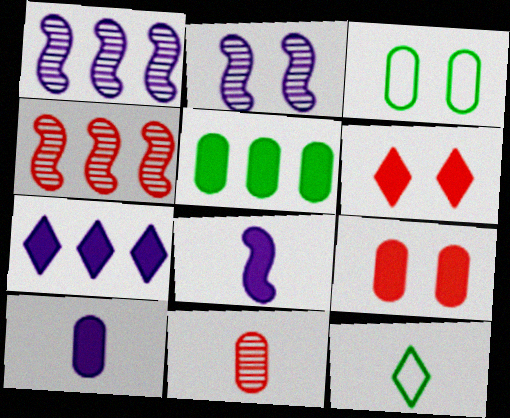[[1, 9, 12], 
[2, 3, 6], 
[5, 6, 8], 
[5, 9, 10], 
[8, 11, 12]]